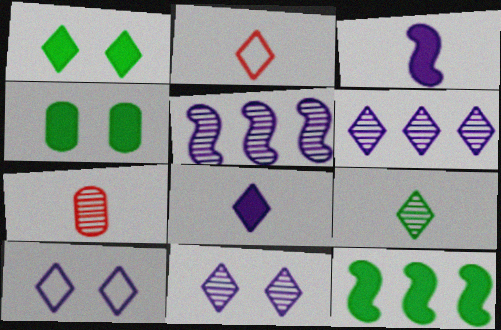[[1, 2, 6], 
[2, 4, 5], 
[2, 8, 9], 
[6, 8, 10], 
[7, 10, 12]]